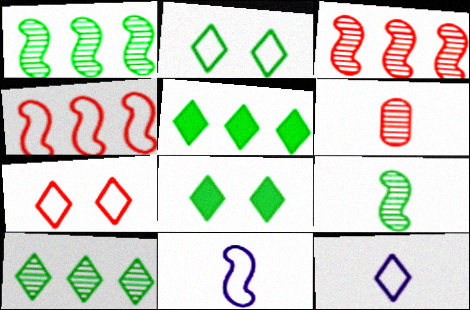[]